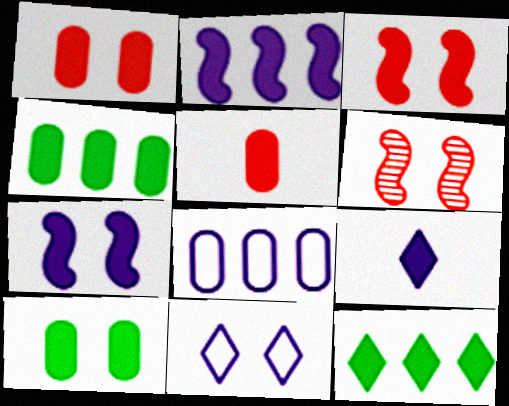[[3, 4, 9], 
[5, 7, 12], 
[6, 10, 11]]